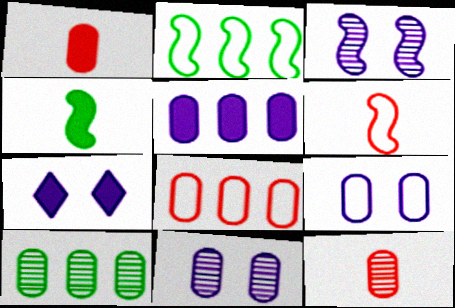[[1, 9, 10], 
[2, 7, 12], 
[3, 7, 9], 
[5, 8, 10], 
[6, 7, 10], 
[10, 11, 12]]